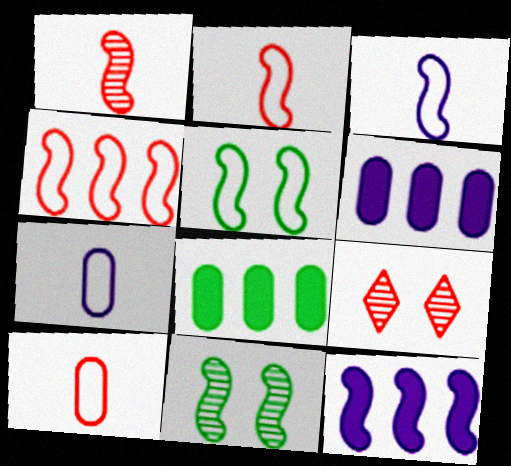[[1, 5, 12], 
[2, 11, 12], 
[3, 4, 5], 
[3, 8, 9]]